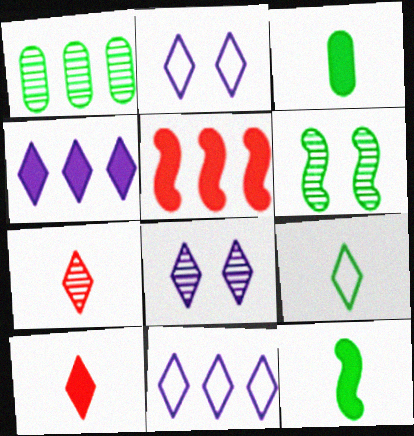[[1, 5, 11]]